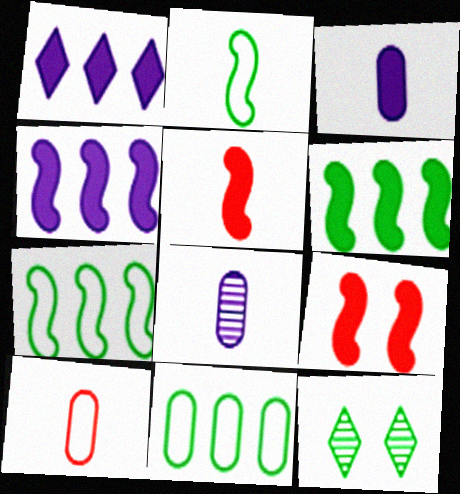[[4, 10, 12]]